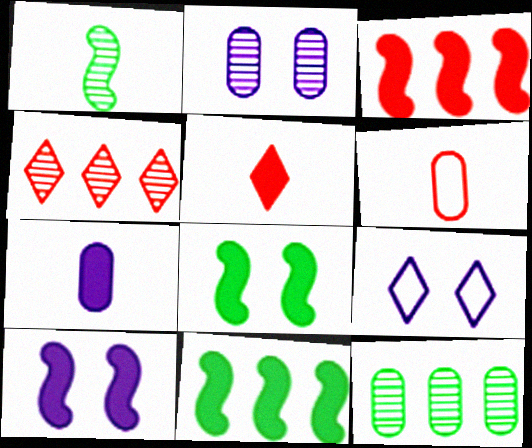[[1, 2, 4], 
[2, 9, 10]]